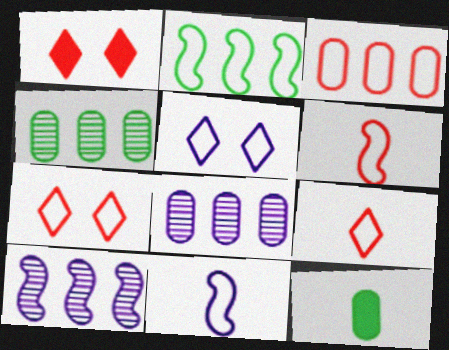[[1, 4, 11], 
[3, 6, 7], 
[7, 10, 12]]